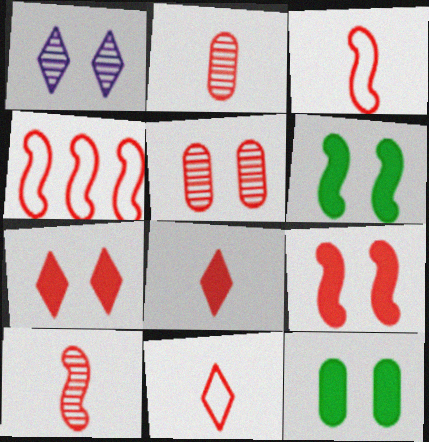[[2, 3, 8], 
[2, 4, 7], 
[4, 5, 8], 
[4, 9, 10]]